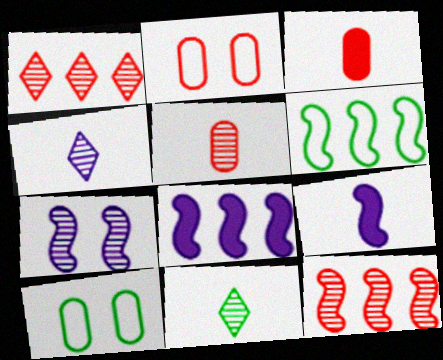[[1, 9, 10], 
[2, 8, 11], 
[6, 8, 12]]